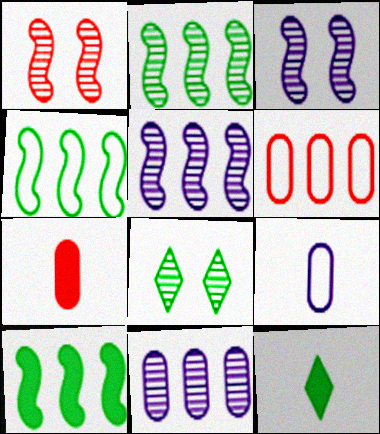[[2, 4, 10], 
[3, 6, 12]]